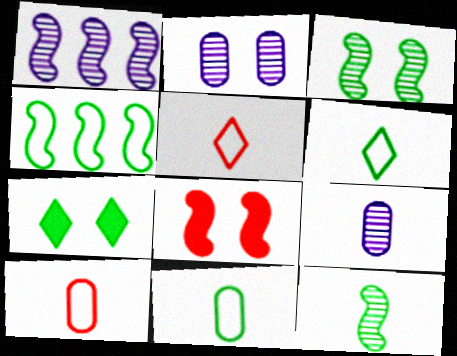[[1, 7, 10]]